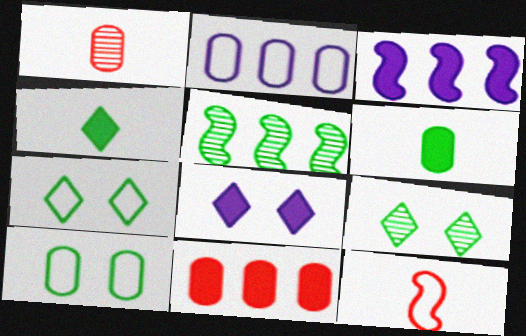[[1, 3, 7], 
[2, 7, 12], 
[4, 5, 10], 
[5, 6, 7]]